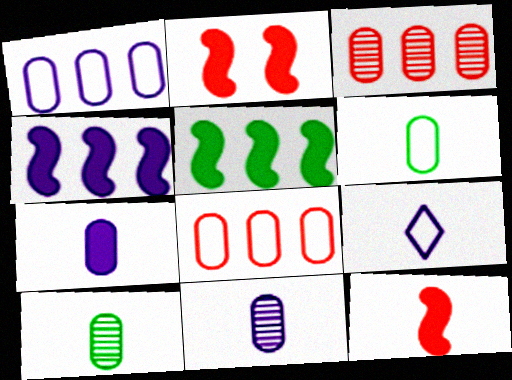[[9, 10, 12]]